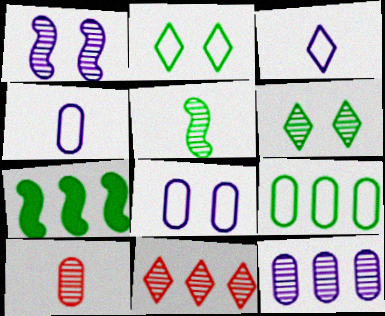[]